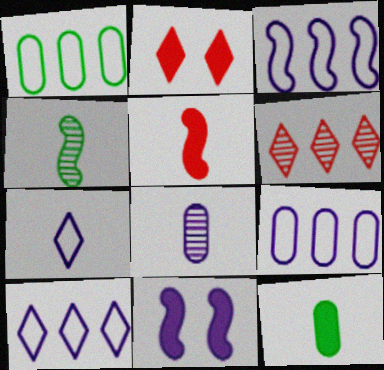[[2, 4, 9], 
[3, 9, 10], 
[8, 10, 11]]